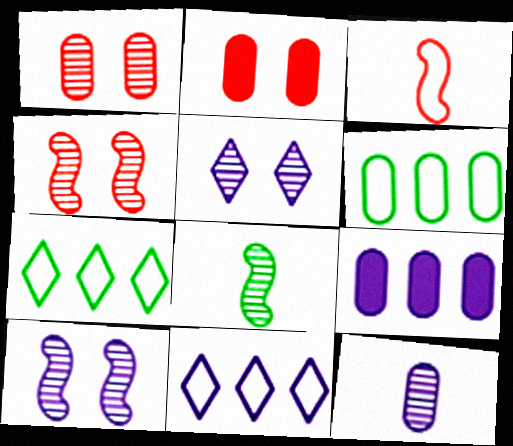[[2, 6, 12], 
[2, 8, 11]]